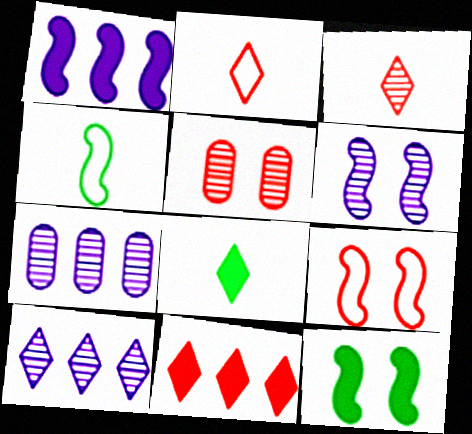[[2, 7, 12], 
[6, 9, 12], 
[7, 8, 9]]